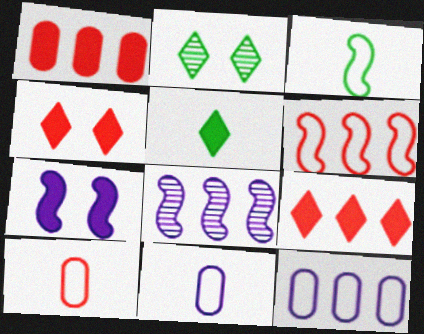[[1, 5, 7]]